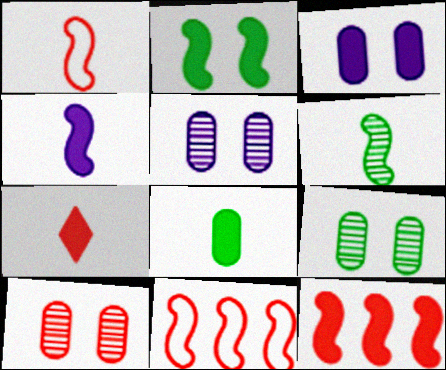[[1, 4, 6], 
[2, 4, 12], 
[4, 7, 8], 
[5, 9, 10], 
[7, 10, 11]]